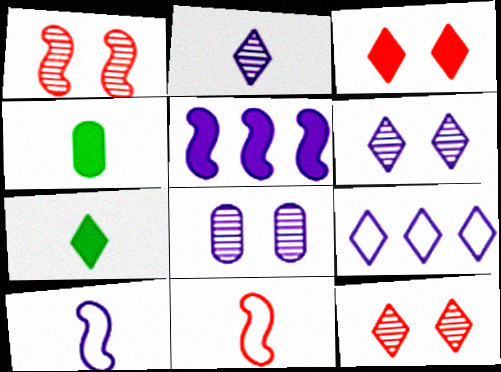[[1, 4, 9], 
[2, 4, 11], 
[3, 4, 5], 
[7, 9, 12]]